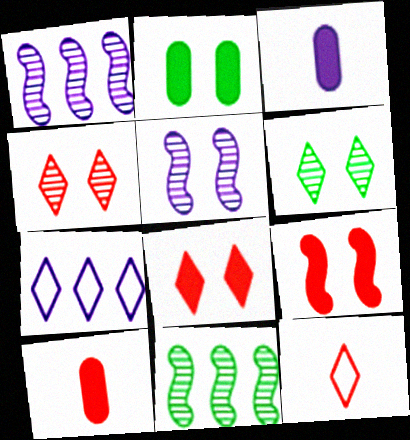[[1, 2, 12], 
[3, 5, 7]]